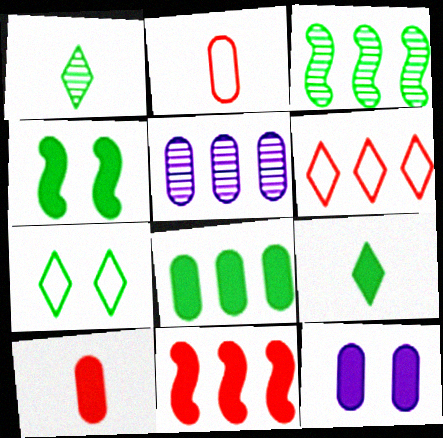[[4, 8, 9], 
[8, 10, 12], 
[9, 11, 12]]